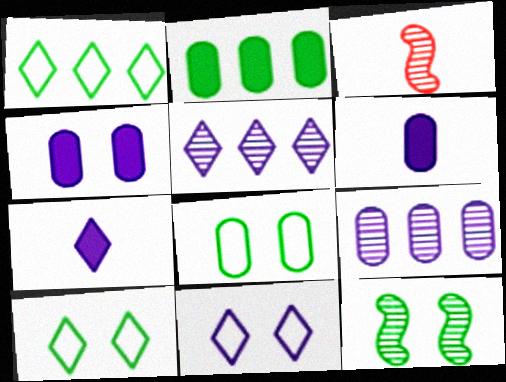[[1, 3, 4], 
[2, 3, 11], 
[5, 7, 11]]